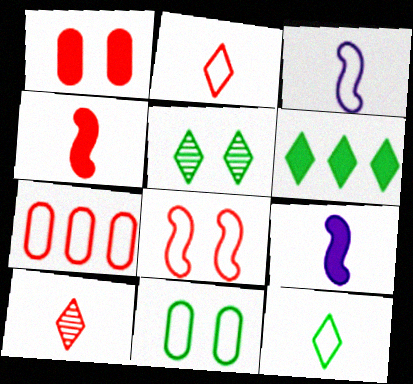[[1, 6, 9], 
[2, 7, 8], 
[5, 6, 12], 
[5, 7, 9]]